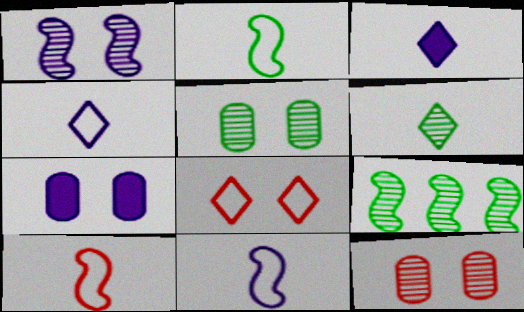[[2, 10, 11], 
[5, 6, 9]]